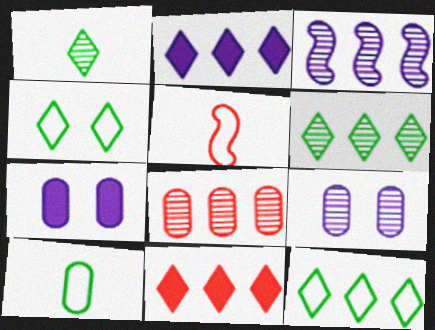[[3, 6, 8], 
[5, 6, 7], 
[7, 8, 10]]